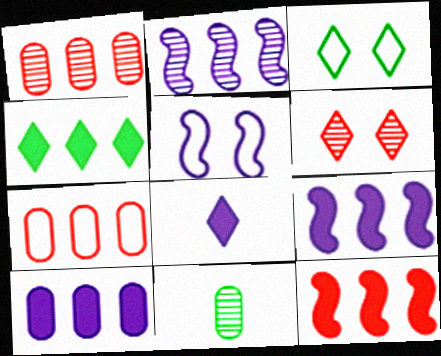[[2, 4, 7], 
[2, 6, 11], 
[4, 10, 12]]